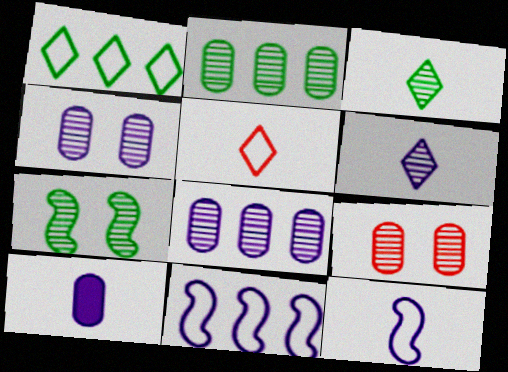[[2, 3, 7], 
[6, 10, 12]]